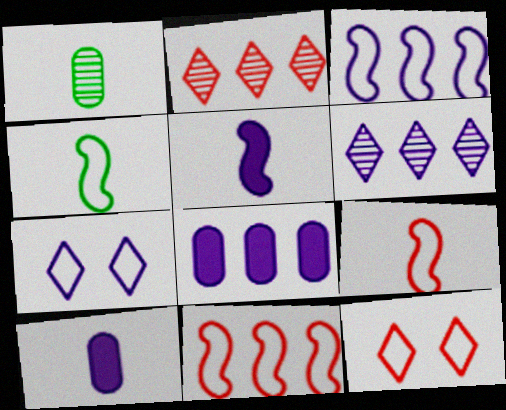[[3, 6, 8]]